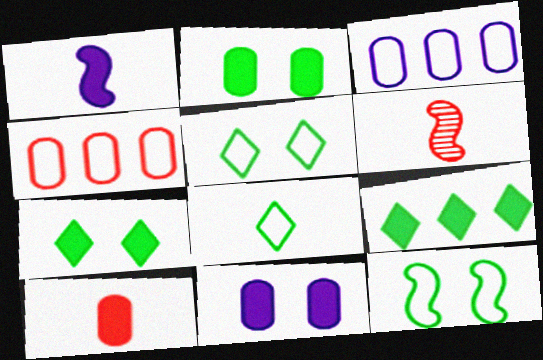[[3, 6, 7]]